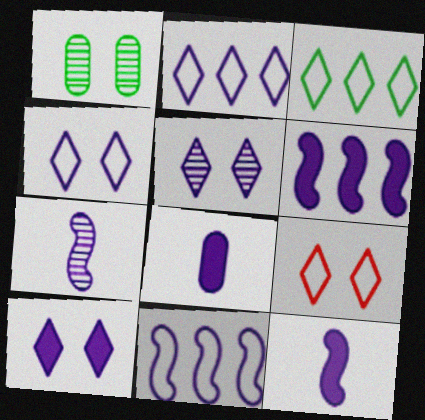[[4, 5, 10], 
[5, 8, 11], 
[6, 8, 10]]